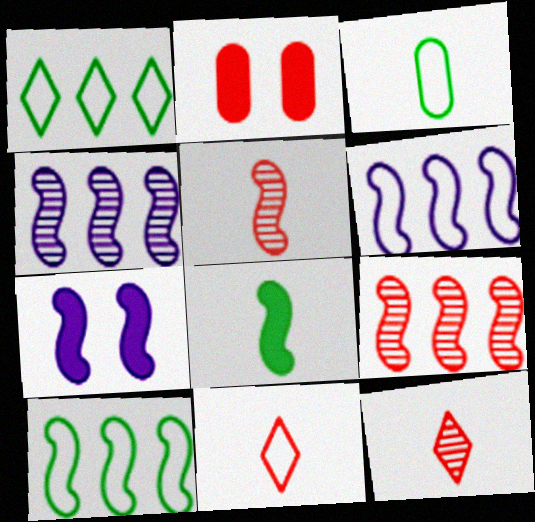[[2, 9, 11], 
[5, 7, 10]]